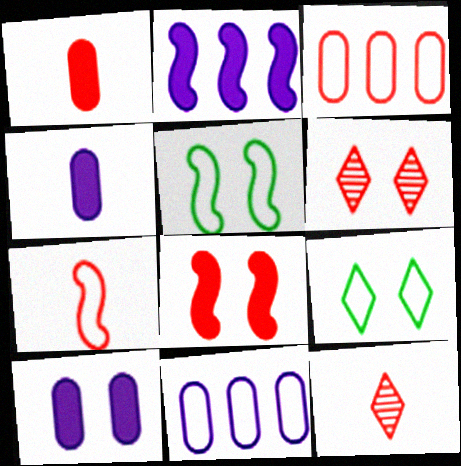[[1, 7, 12], 
[3, 8, 12], 
[5, 6, 10], 
[7, 9, 11]]